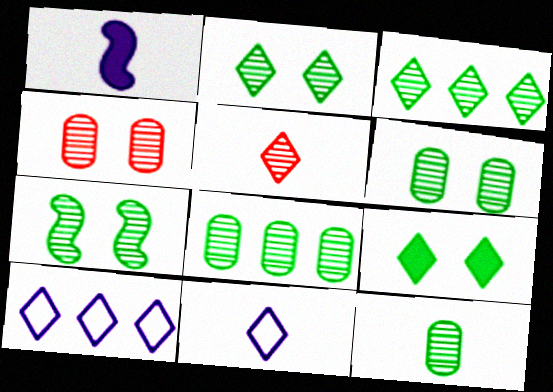[[2, 6, 7], 
[3, 7, 12], 
[5, 9, 10], 
[6, 8, 12]]